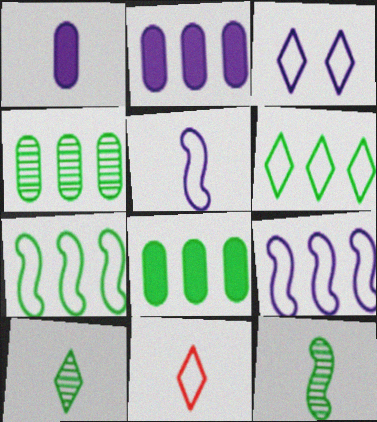[[1, 11, 12], 
[3, 6, 11]]